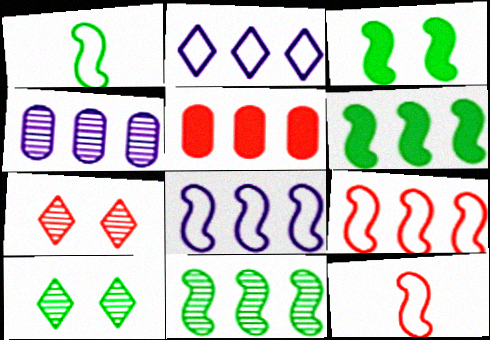[[1, 3, 11], 
[2, 5, 11], 
[5, 7, 12]]